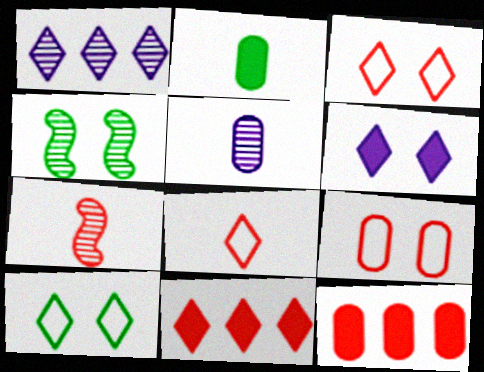[[3, 7, 12], 
[4, 6, 9], 
[7, 9, 11]]